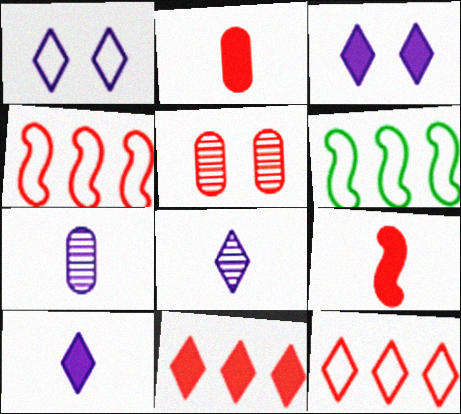[[5, 6, 10], 
[5, 9, 12]]